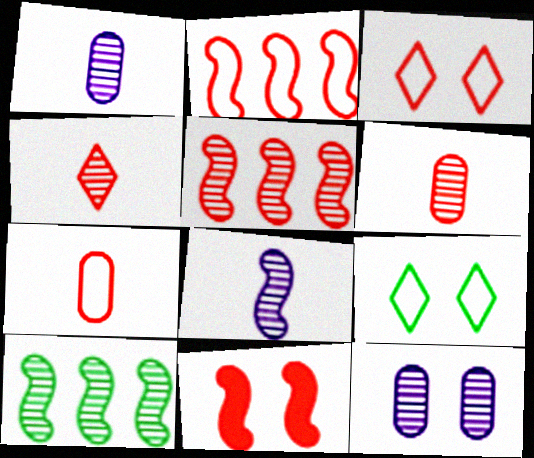[[2, 3, 7], 
[4, 10, 12], 
[9, 11, 12]]